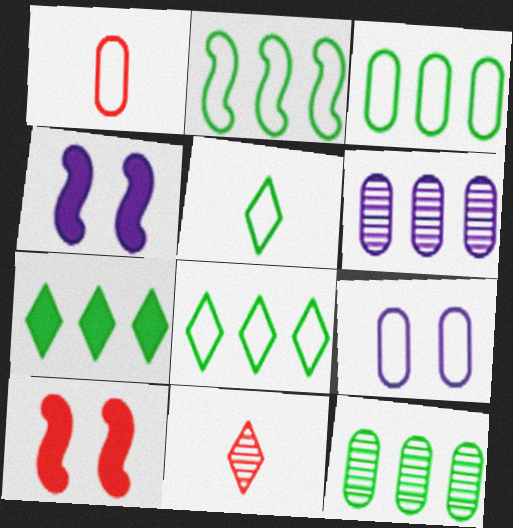[[1, 3, 9], 
[2, 3, 8], 
[2, 7, 12], 
[3, 4, 11], 
[5, 6, 10]]